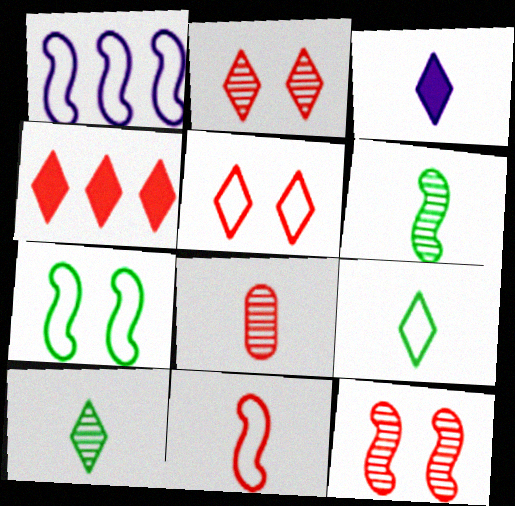[[1, 7, 11]]